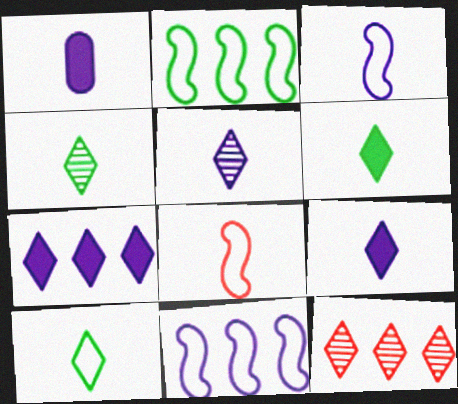[[1, 3, 5], 
[1, 4, 8], 
[4, 6, 10]]